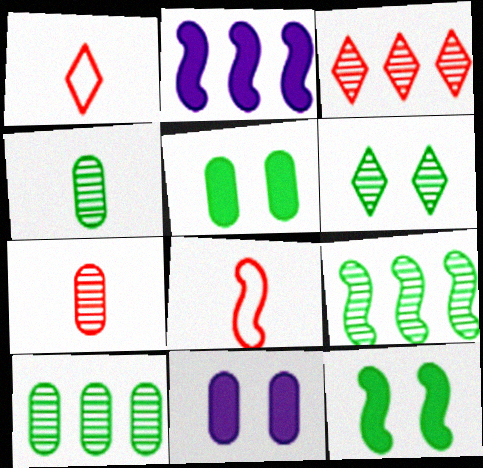[[1, 9, 11], 
[4, 6, 9]]